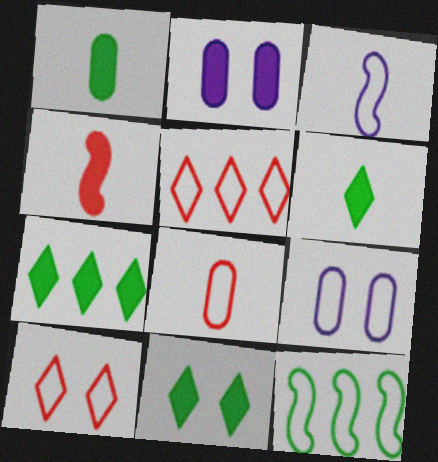[[2, 4, 7], 
[6, 7, 11]]